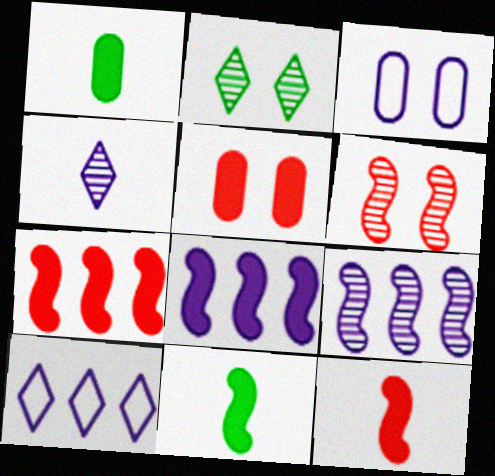[[1, 6, 10], 
[3, 4, 8]]